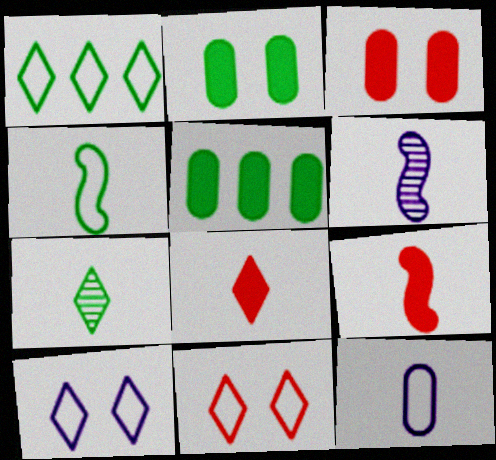[[1, 3, 6], 
[4, 6, 9], 
[5, 6, 11], 
[7, 9, 12]]